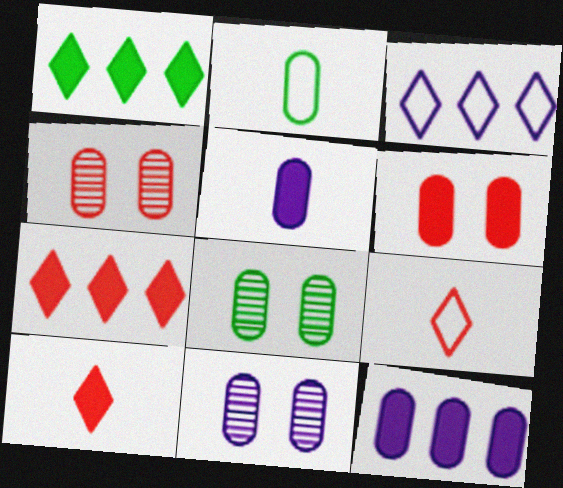[[2, 4, 12], 
[4, 8, 11]]